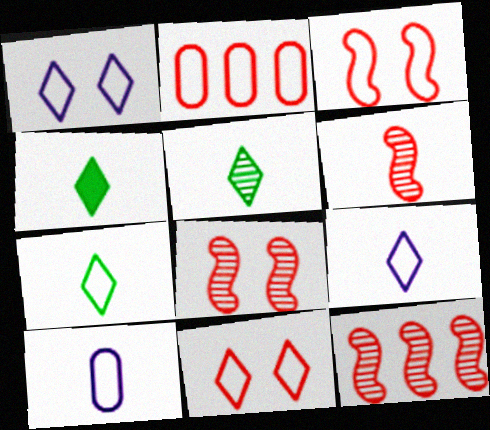[[4, 5, 7], 
[4, 6, 10], 
[6, 8, 12]]